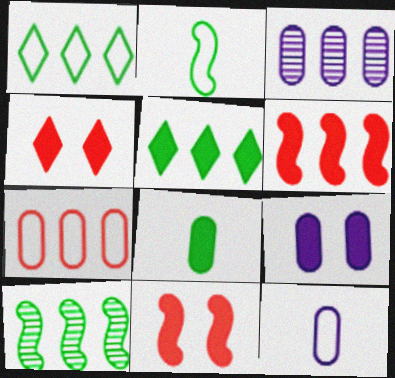[[1, 3, 6], 
[2, 3, 4], 
[3, 9, 12], 
[4, 10, 12]]